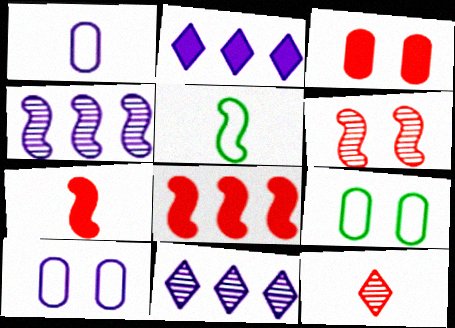[[3, 5, 11], 
[7, 9, 11]]